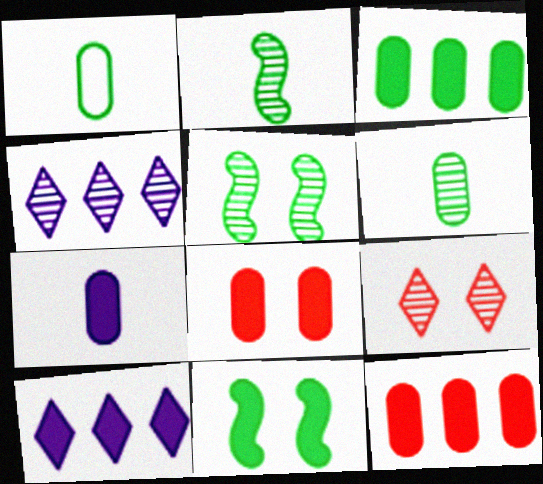[[3, 7, 8]]